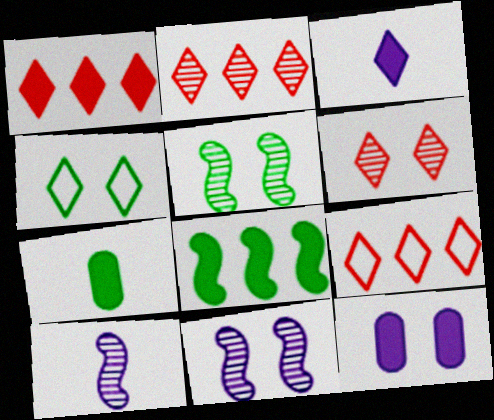[[1, 2, 9], 
[2, 3, 4], 
[7, 9, 11]]